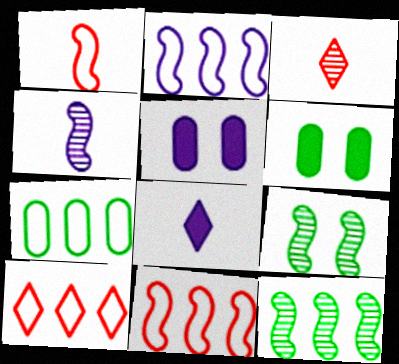[[2, 3, 6], 
[2, 7, 10], 
[4, 6, 10]]